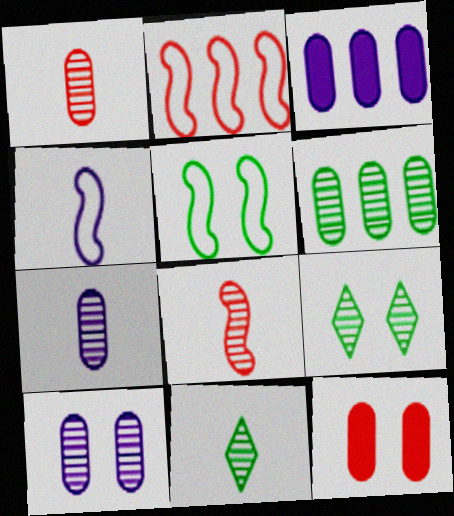[[1, 6, 10], 
[2, 4, 5], 
[7, 8, 11]]